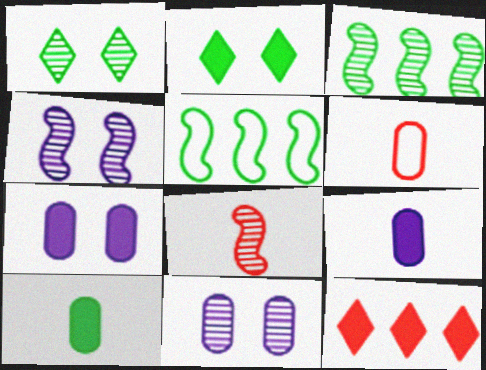[[1, 5, 10], 
[3, 4, 8]]